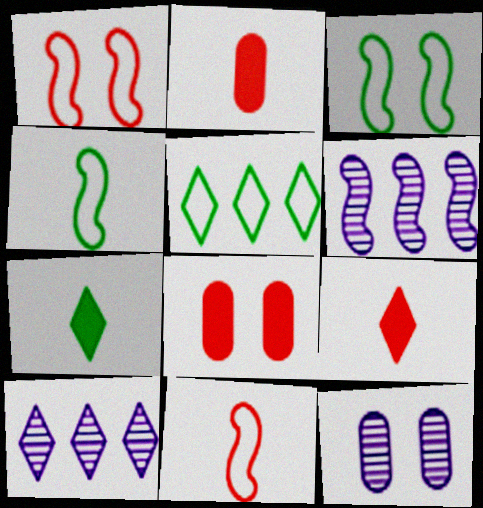[[2, 3, 10], 
[4, 8, 10]]